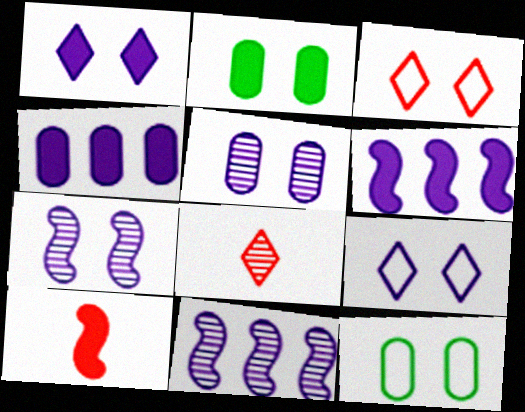[[2, 3, 7], 
[6, 8, 12]]